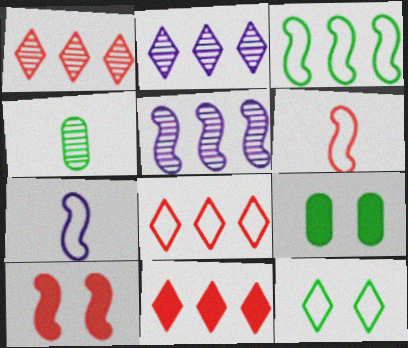[[1, 7, 9], 
[1, 8, 11], 
[2, 6, 9]]